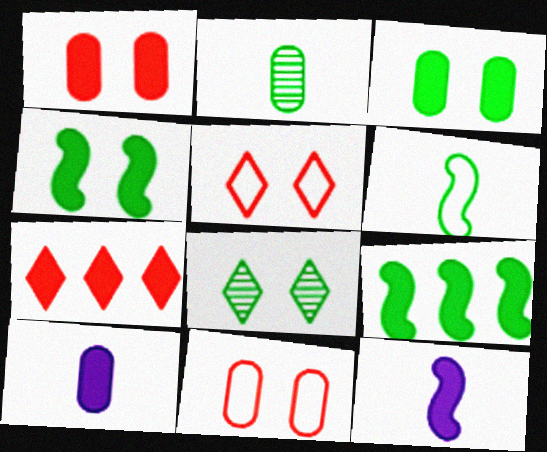[[3, 7, 12], 
[4, 7, 10]]